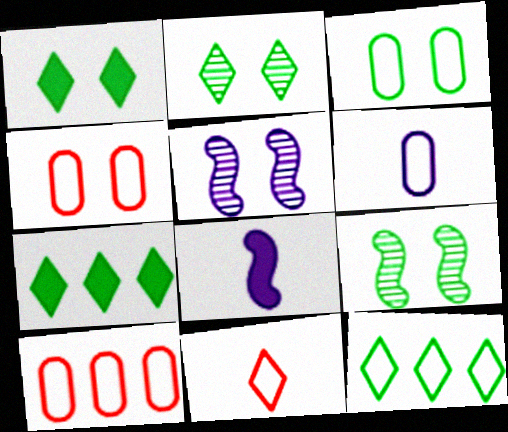[[1, 3, 9], 
[1, 4, 5], 
[2, 8, 10], 
[3, 6, 10]]